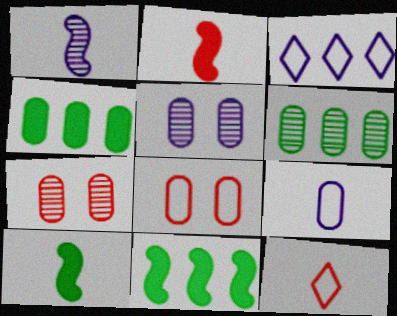[[3, 7, 10], 
[4, 7, 9], 
[5, 11, 12]]